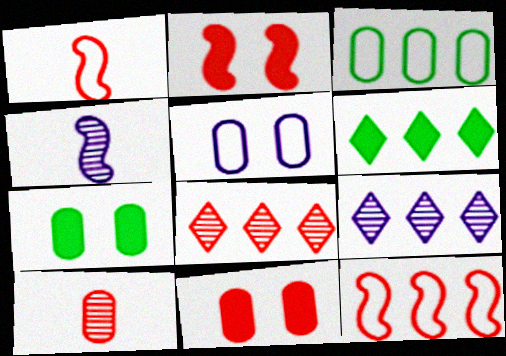[[1, 7, 9], 
[1, 8, 11]]